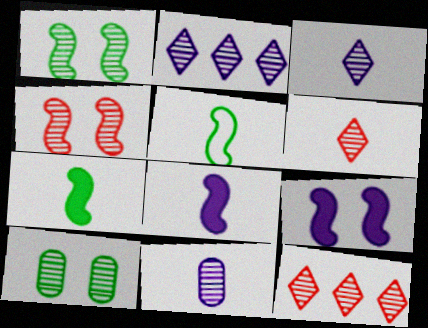[[1, 11, 12]]